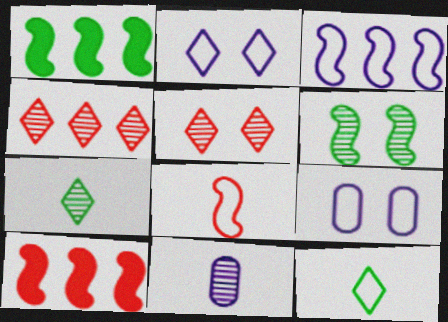[[4, 6, 11], 
[7, 9, 10]]